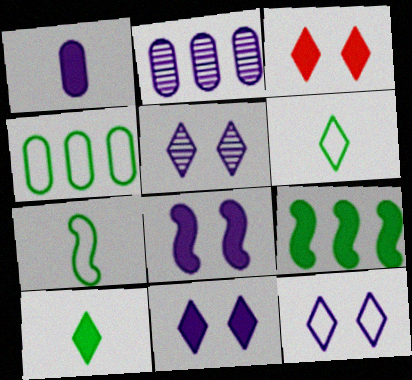[[1, 3, 9], 
[2, 3, 7], 
[5, 11, 12]]